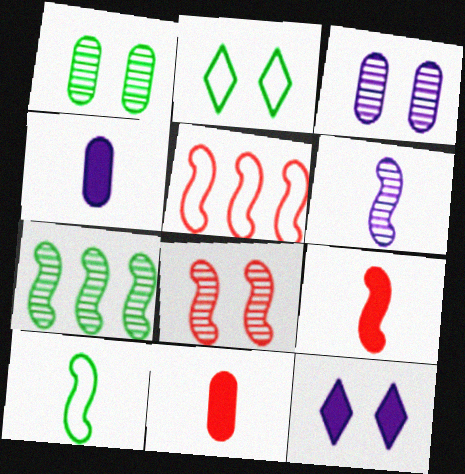[[5, 8, 9], 
[6, 7, 8], 
[6, 9, 10]]